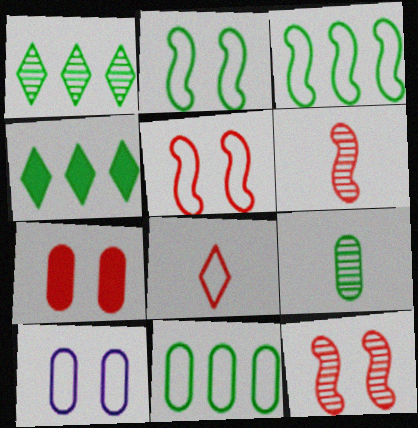[[2, 4, 9], 
[3, 8, 10], 
[4, 6, 10]]